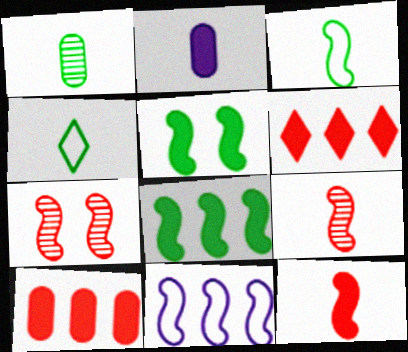[[2, 4, 9], 
[2, 5, 6], 
[5, 9, 11]]